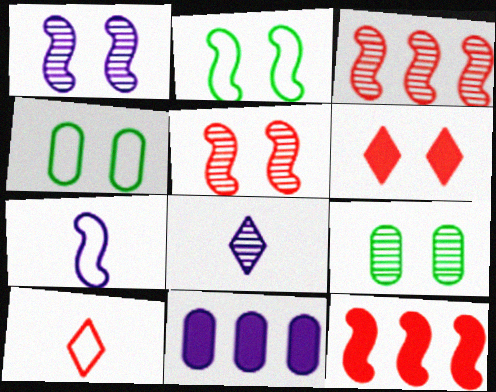[[1, 4, 6], 
[3, 8, 9], 
[4, 8, 12]]